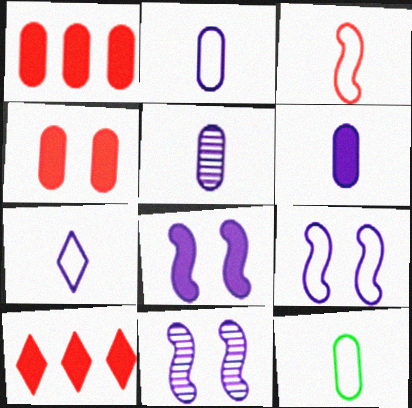[[2, 5, 6], 
[3, 7, 12], 
[8, 9, 11], 
[10, 11, 12]]